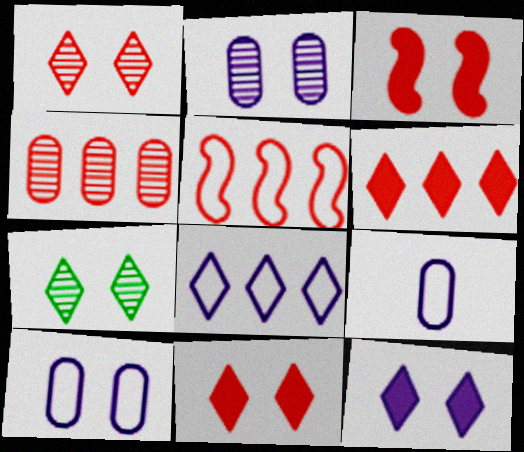[[3, 7, 10], 
[4, 5, 6]]